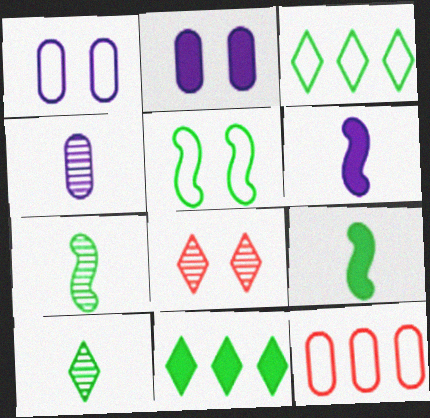[[2, 5, 8]]